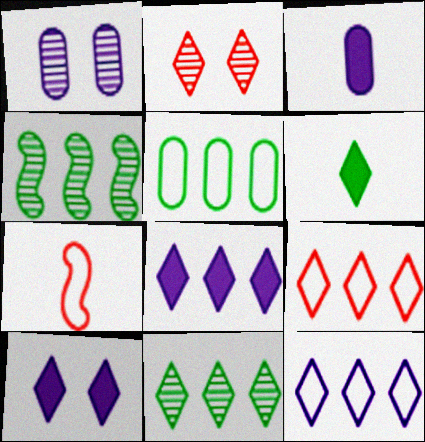[[2, 6, 12], 
[8, 9, 11]]